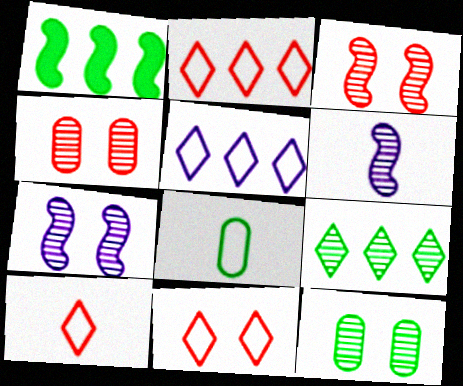[[2, 10, 11], 
[4, 6, 9]]